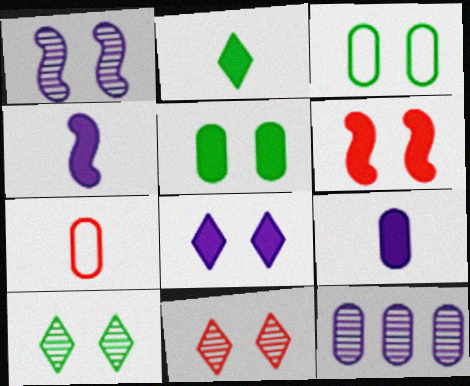[[5, 6, 8], 
[5, 7, 12]]